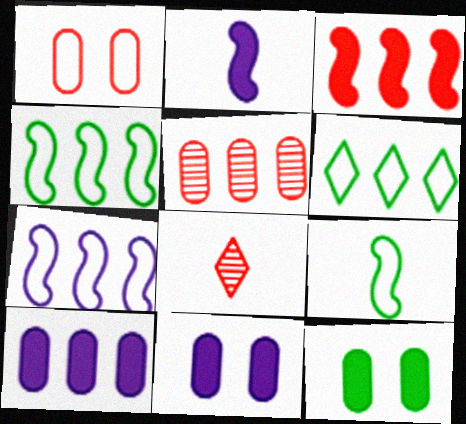[[1, 3, 8], 
[4, 8, 11], 
[7, 8, 12]]